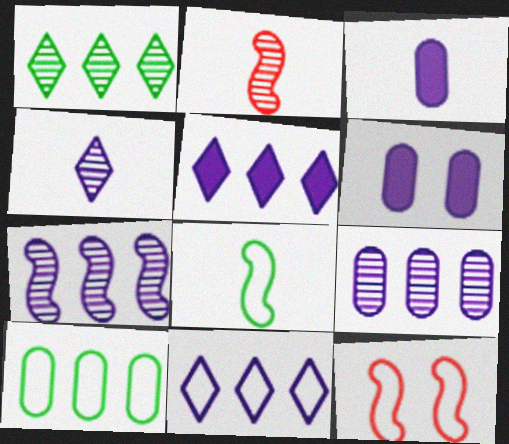[[1, 3, 12]]